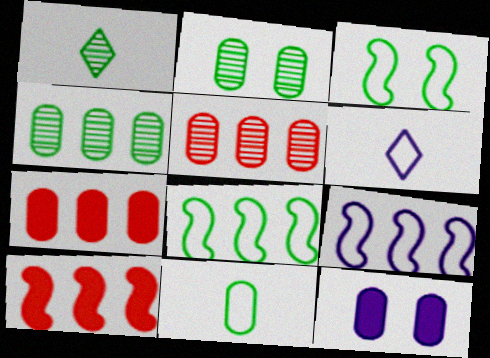[[2, 6, 10], 
[5, 11, 12]]